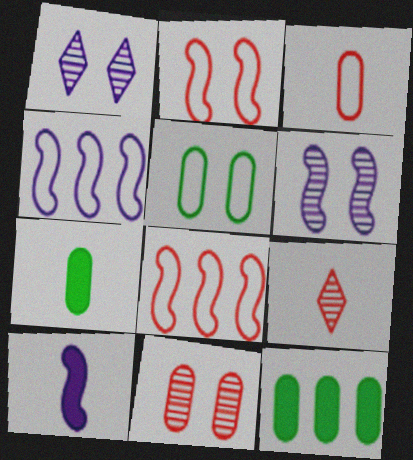[[1, 7, 8], 
[4, 6, 10]]